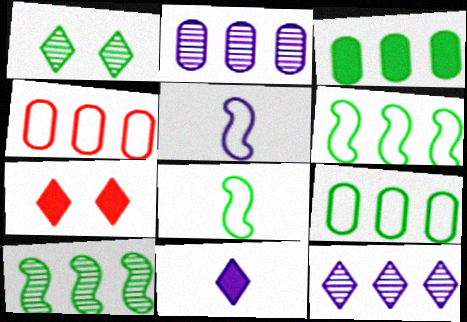[[1, 3, 8], 
[2, 3, 4], 
[2, 7, 8]]